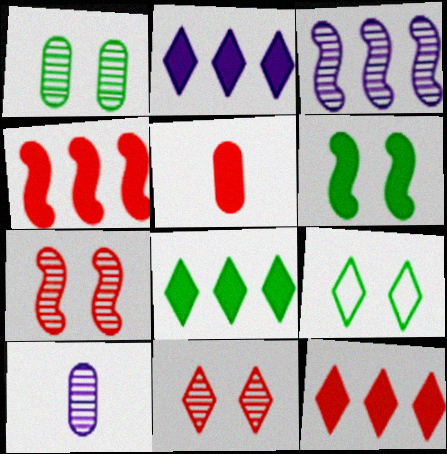[[1, 6, 9], 
[2, 5, 6], 
[2, 8, 12], 
[3, 5, 9], 
[4, 9, 10]]